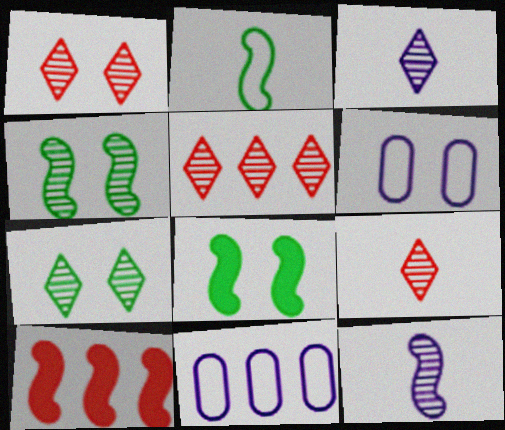[[1, 5, 9], 
[1, 6, 8], 
[3, 5, 7], 
[8, 9, 11]]